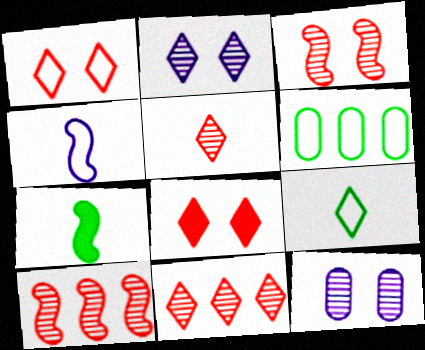[[1, 4, 6]]